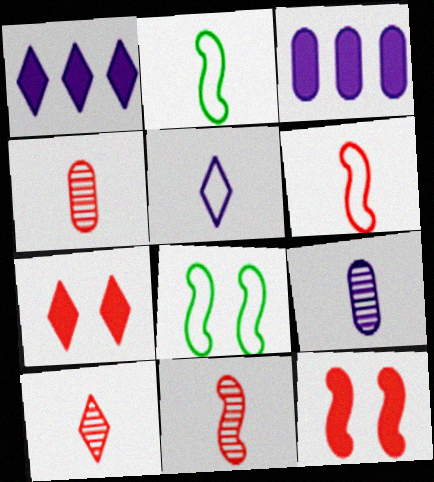[[1, 4, 8], 
[3, 8, 10], 
[4, 10, 11]]